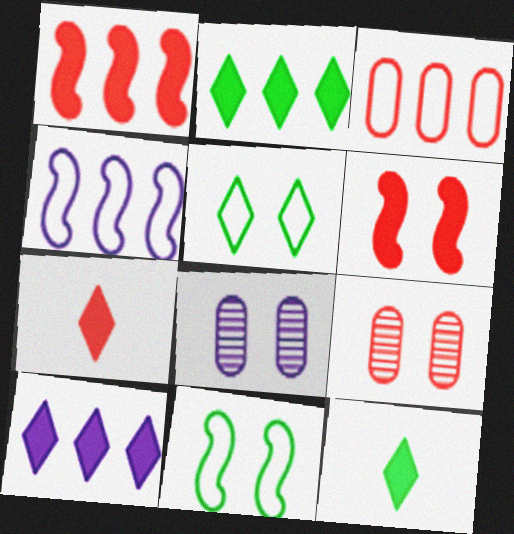[[4, 9, 12], 
[5, 6, 8]]